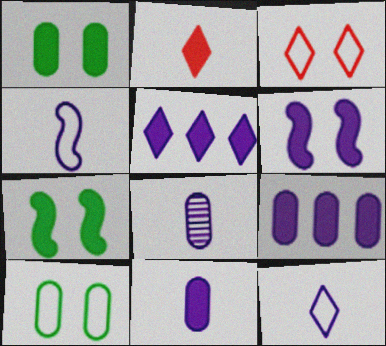[[2, 7, 9], 
[5, 6, 11]]